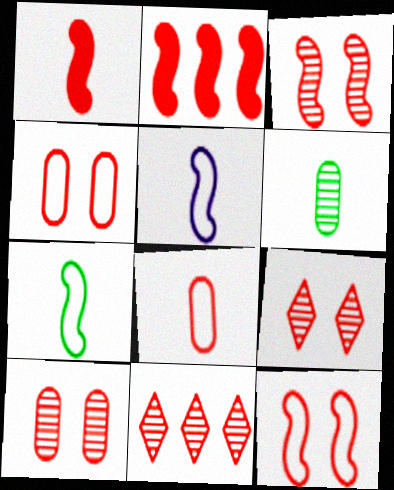[[1, 4, 11], 
[2, 8, 9], 
[3, 9, 10]]